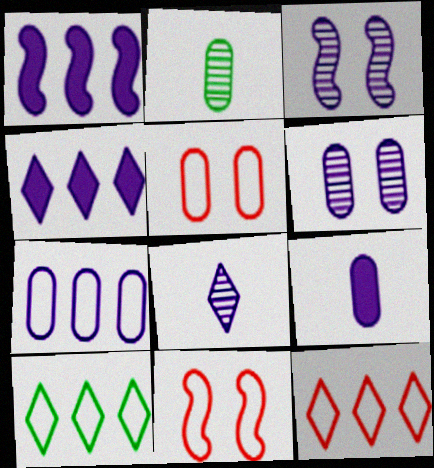[[2, 4, 11], 
[6, 7, 9]]